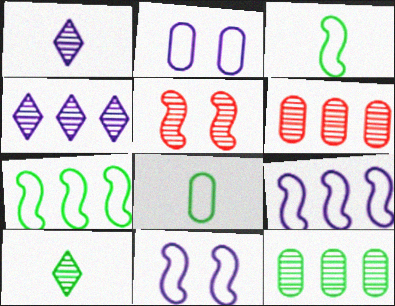[[1, 5, 12]]